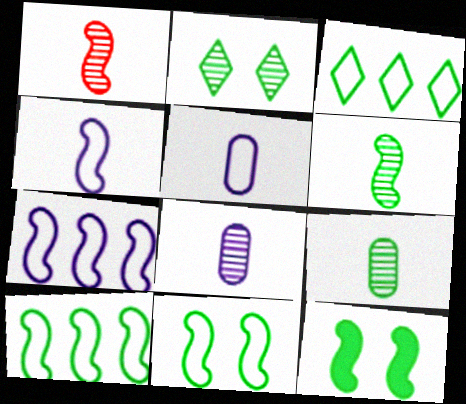[[1, 7, 12], 
[3, 9, 12], 
[6, 10, 12]]